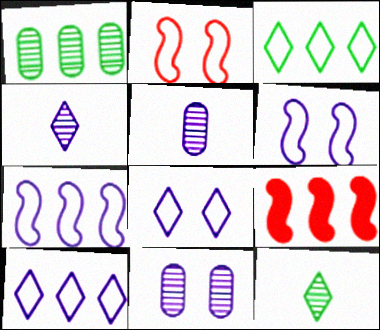[[1, 9, 10]]